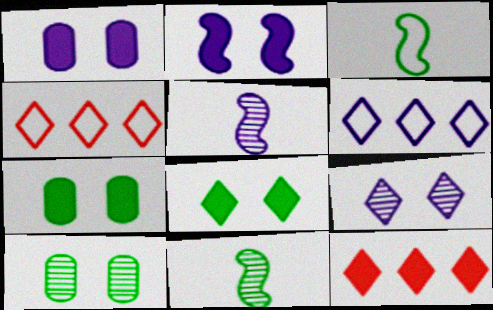[[1, 4, 11], 
[1, 5, 6], 
[4, 5, 7]]